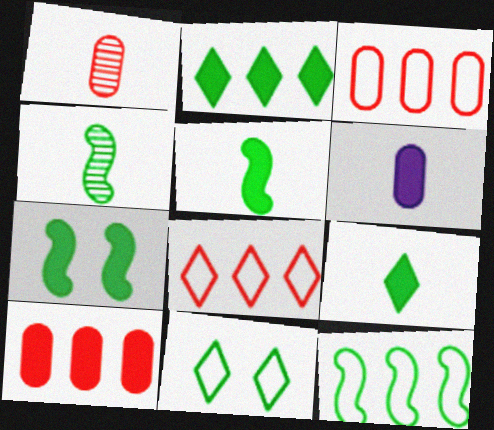[[4, 7, 12]]